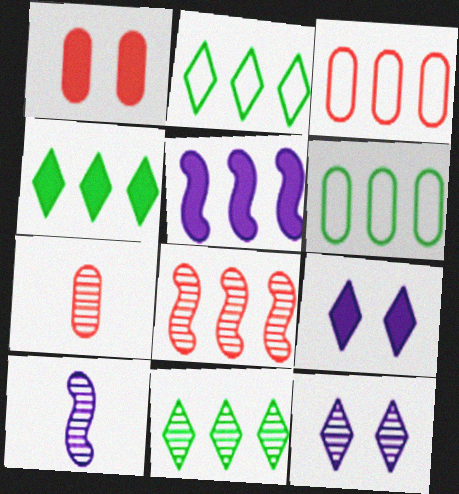[[1, 2, 10], 
[1, 3, 7], 
[2, 4, 11], 
[3, 5, 11]]